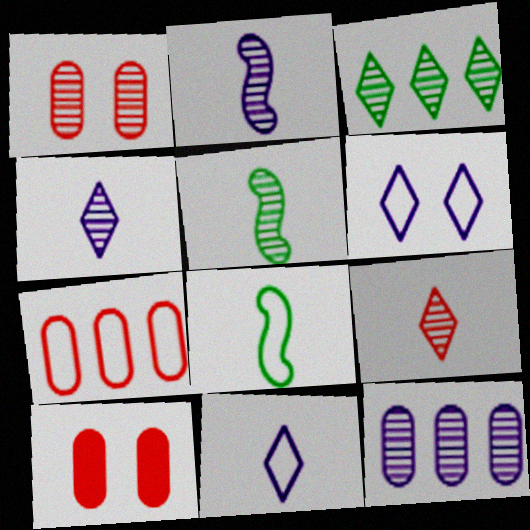[[1, 2, 3], 
[6, 7, 8]]